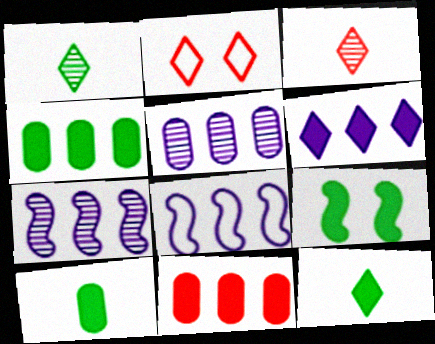[[1, 2, 6], 
[2, 7, 10], 
[4, 9, 12], 
[5, 6, 8]]